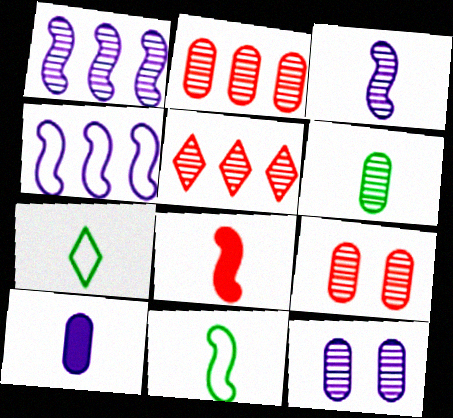[[2, 6, 12], 
[3, 8, 11]]